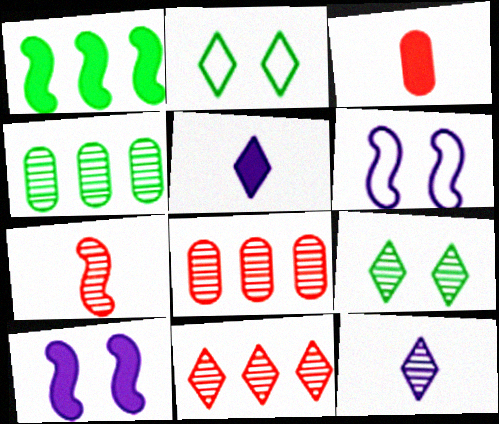[[1, 6, 7], 
[2, 5, 11], 
[9, 11, 12]]